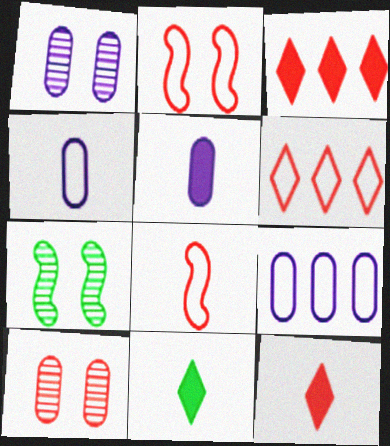[[1, 5, 9], 
[3, 4, 7], 
[3, 8, 10], 
[5, 6, 7], 
[7, 9, 12]]